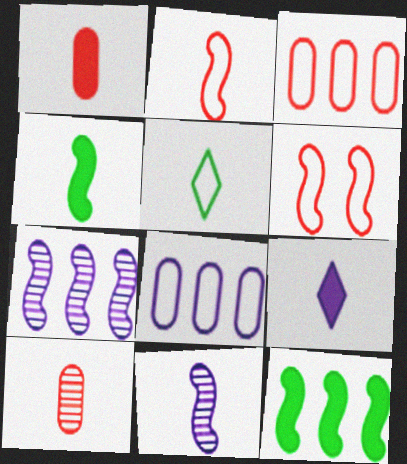[[1, 4, 9], 
[1, 5, 11], 
[2, 4, 11], 
[4, 6, 7], 
[5, 6, 8], 
[6, 11, 12]]